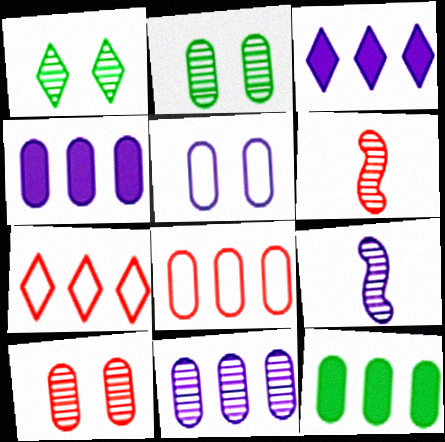[[1, 6, 11], 
[3, 5, 9], 
[8, 11, 12]]